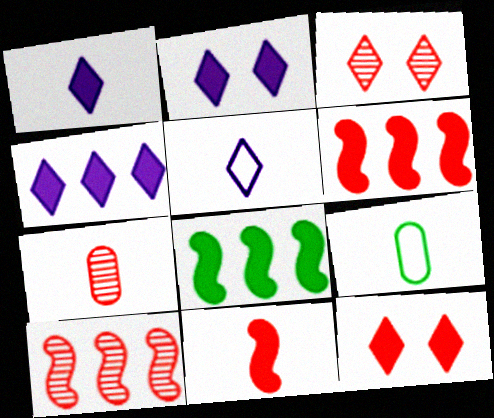[[1, 2, 4], 
[2, 9, 10], 
[3, 7, 10]]